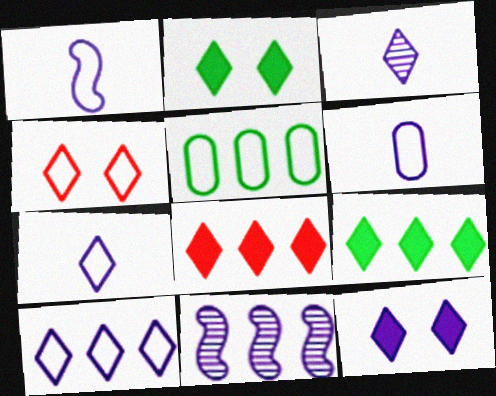[[1, 4, 5], 
[1, 6, 7], 
[3, 4, 9], 
[3, 10, 12], 
[5, 8, 11], 
[6, 11, 12]]